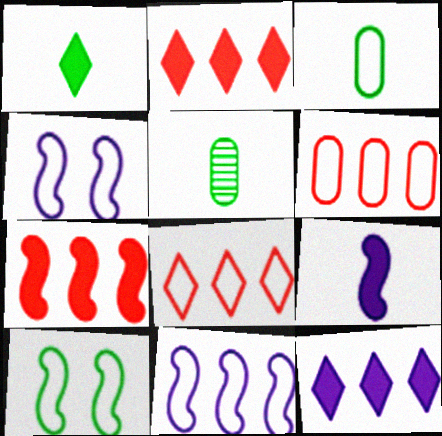[[2, 4, 5], 
[3, 4, 8]]